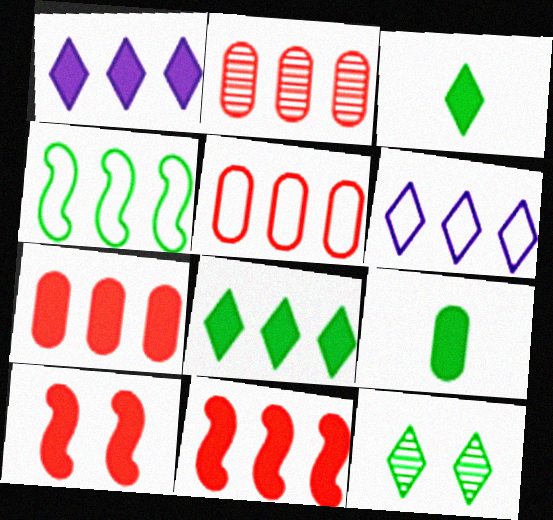[[1, 2, 4], 
[1, 9, 10], 
[2, 5, 7], 
[4, 5, 6], 
[4, 9, 12]]